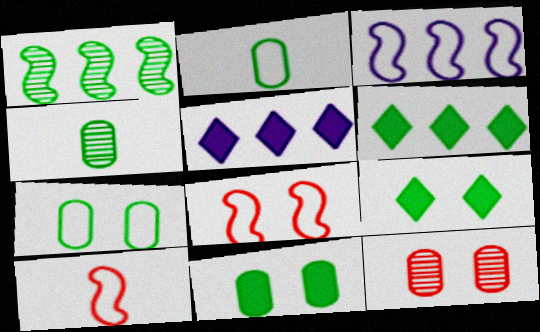[[1, 2, 9], 
[4, 5, 8]]